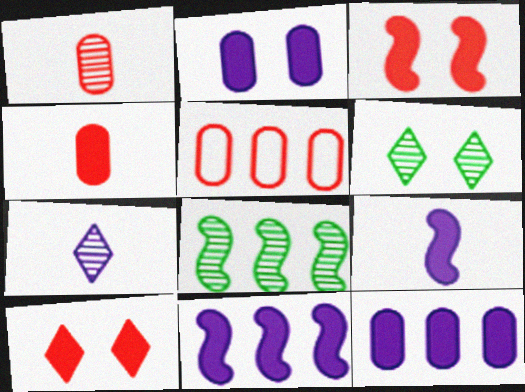[[5, 6, 9]]